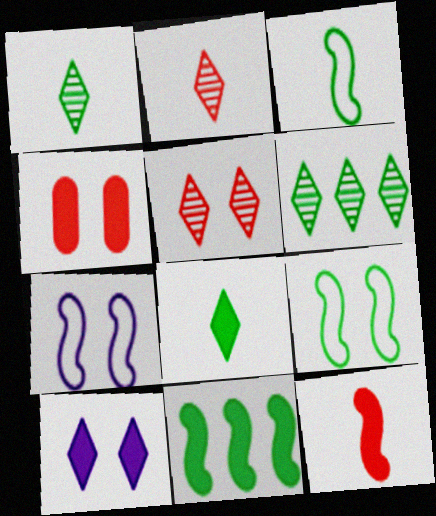[]